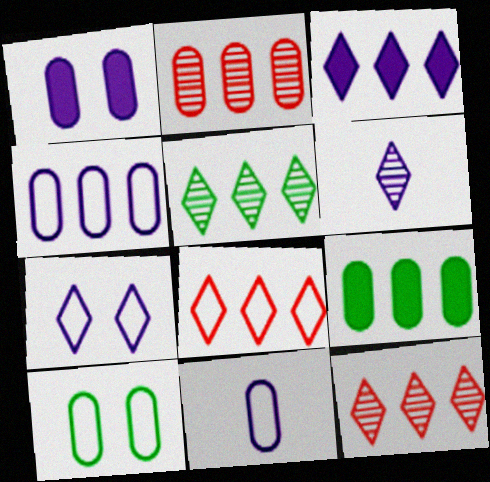[[2, 4, 9], 
[3, 5, 8], 
[3, 6, 7]]